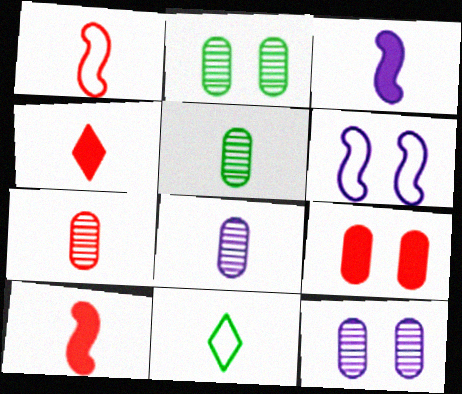[[1, 4, 7], 
[3, 7, 11], 
[5, 7, 8], 
[8, 10, 11]]